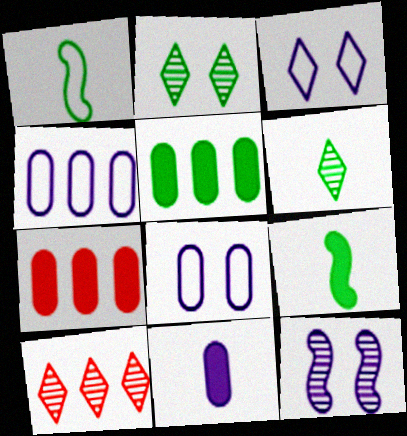[[1, 2, 5], 
[8, 9, 10]]